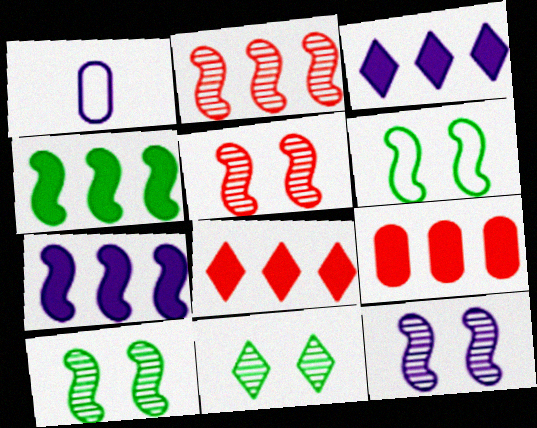[[1, 3, 12], 
[1, 8, 10], 
[3, 4, 9], 
[5, 10, 12]]